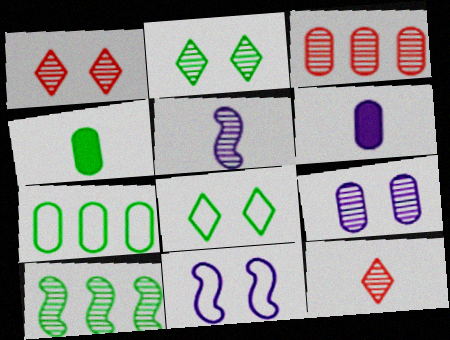[[2, 3, 5], 
[4, 8, 10], 
[9, 10, 12]]